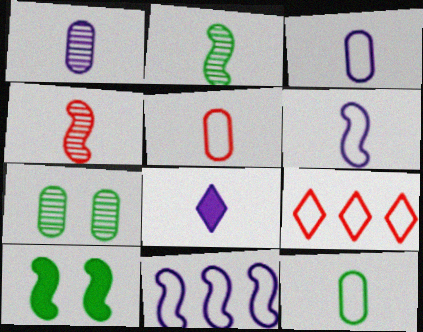[[1, 6, 8], 
[1, 9, 10], 
[2, 5, 8], 
[3, 5, 12], 
[4, 8, 12], 
[4, 10, 11]]